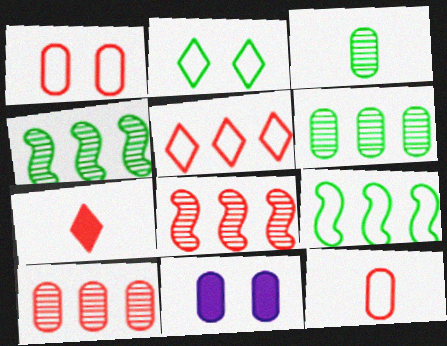[[1, 7, 8], 
[6, 11, 12]]